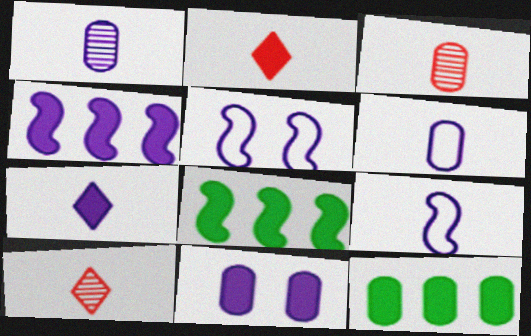[[1, 7, 9], 
[2, 8, 11], 
[4, 7, 11], 
[5, 10, 12]]